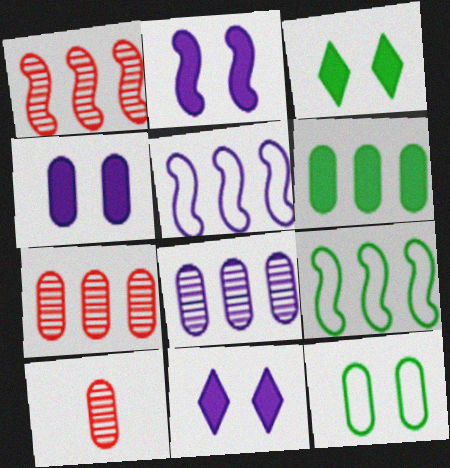[[2, 4, 11], 
[3, 5, 10], 
[9, 10, 11]]